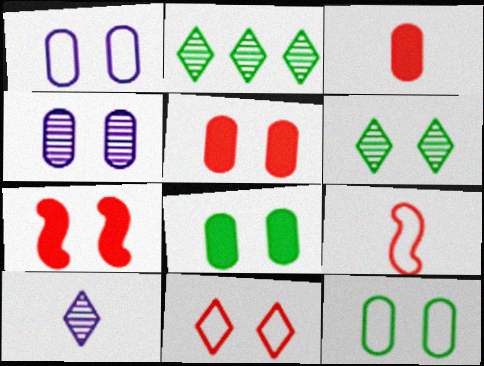[[1, 6, 7], 
[4, 5, 12]]